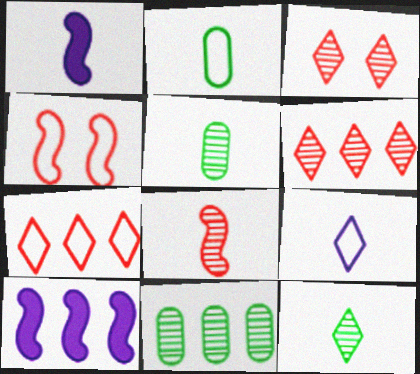[[2, 3, 10], 
[7, 10, 11]]